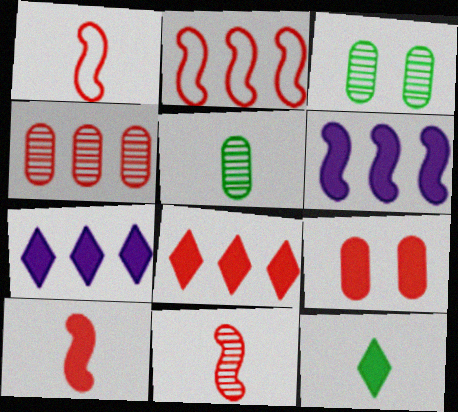[[1, 3, 7], 
[1, 10, 11], 
[2, 4, 8], 
[6, 9, 12], 
[8, 9, 10]]